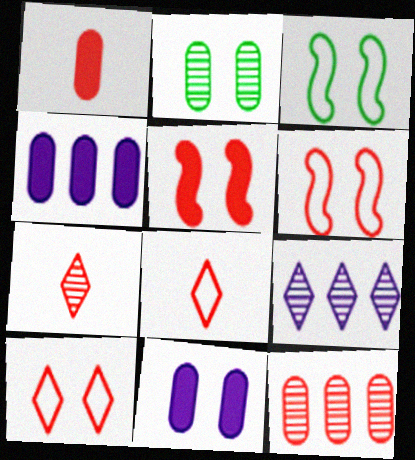[[1, 3, 9], 
[3, 4, 7], 
[5, 8, 12]]